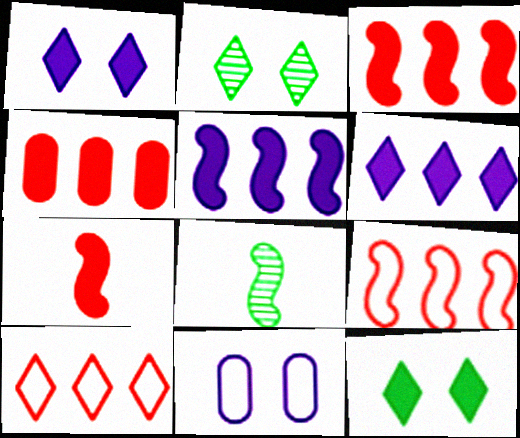[]